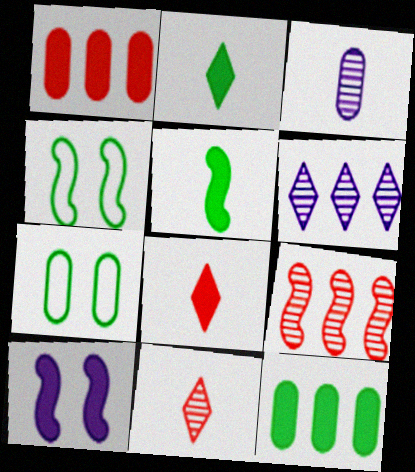[[1, 2, 10], 
[1, 3, 7], 
[8, 10, 12]]